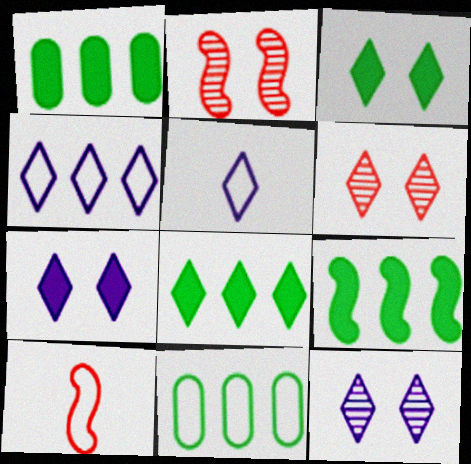[[1, 2, 5], 
[1, 8, 9], 
[1, 10, 12], 
[5, 6, 8]]